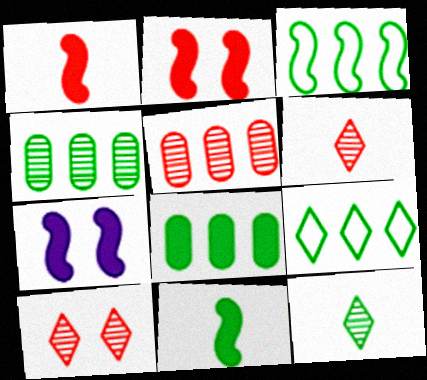[]